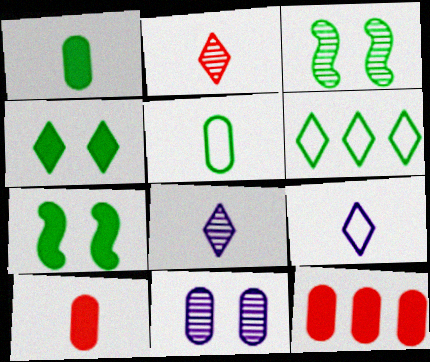[[1, 3, 6], 
[3, 9, 12], 
[5, 11, 12]]